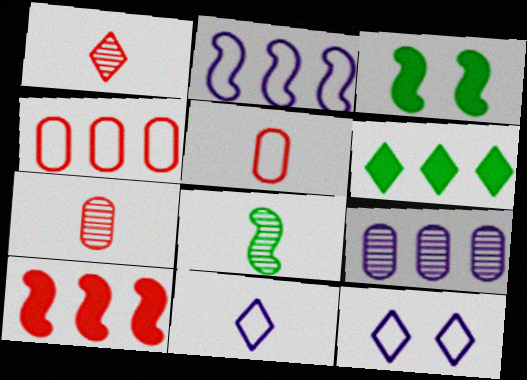[[1, 6, 12]]